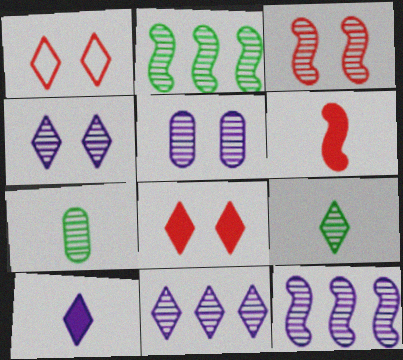[[3, 7, 11]]